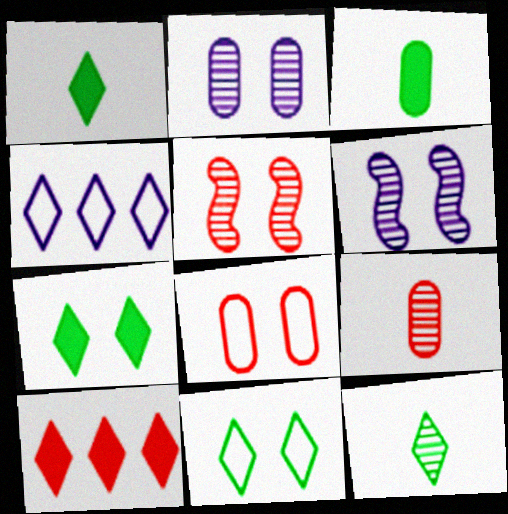[[3, 4, 5], 
[6, 7, 8]]